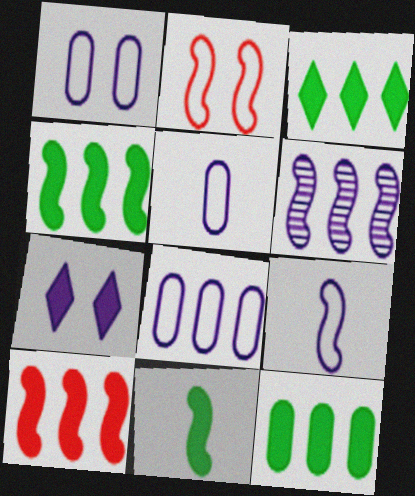[[1, 5, 8], 
[2, 6, 11], 
[3, 4, 12], 
[5, 6, 7]]